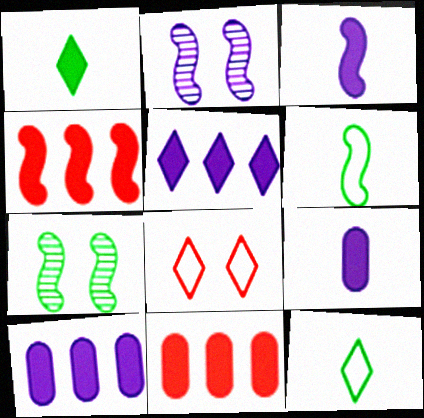[[2, 4, 6], 
[2, 11, 12]]